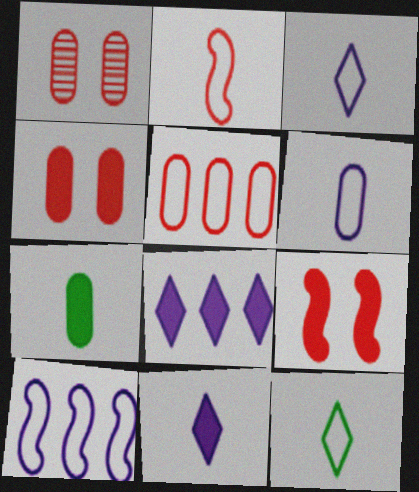[[2, 6, 12], 
[7, 8, 9]]